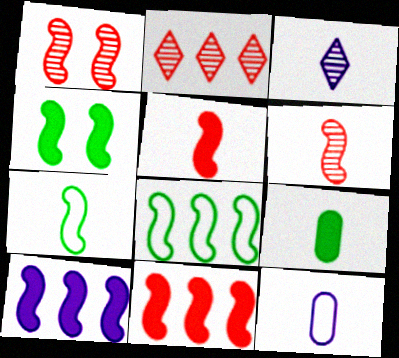[[1, 7, 10], 
[2, 4, 12], 
[4, 5, 10]]